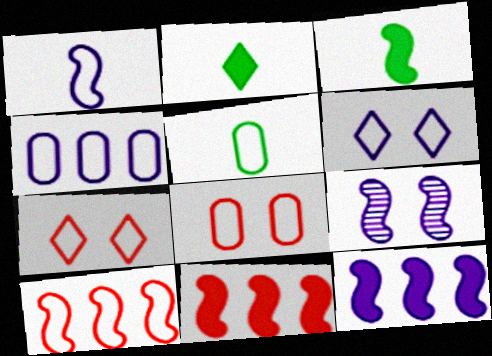[[1, 4, 6], 
[1, 9, 12], 
[3, 9, 10], 
[4, 5, 8], 
[5, 6, 10]]